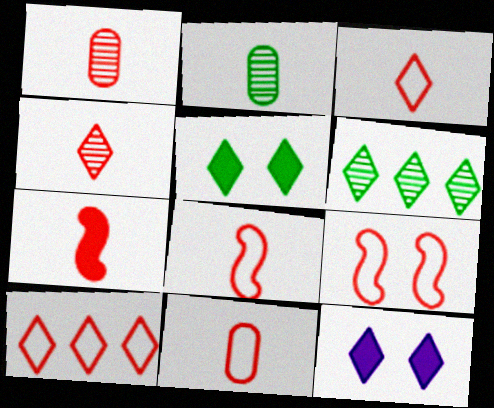[[1, 3, 7], 
[3, 6, 12], 
[3, 8, 11], 
[4, 7, 11], 
[9, 10, 11]]